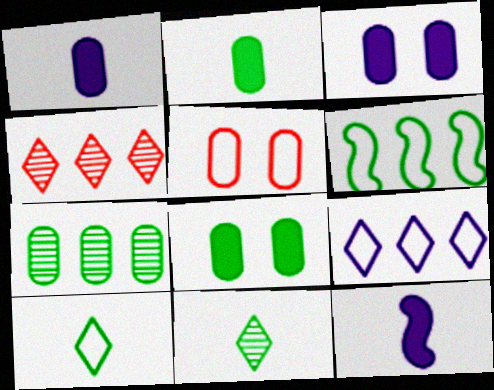[[1, 5, 7], 
[6, 8, 11]]